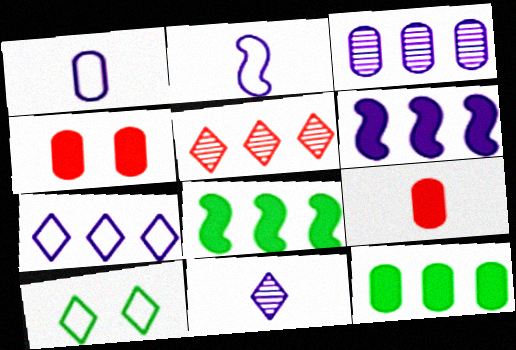[[3, 6, 7]]